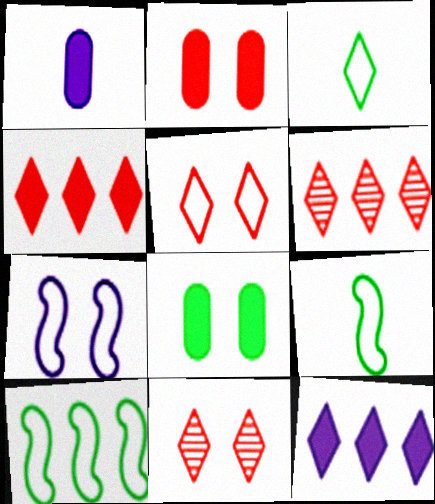[[1, 10, 11], 
[3, 11, 12], 
[7, 8, 11]]